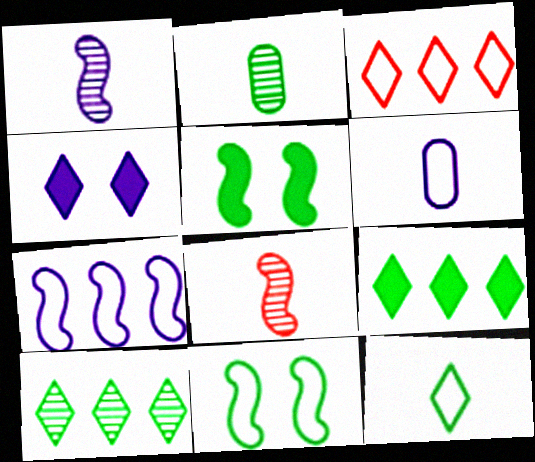[[2, 9, 11], 
[3, 6, 11], 
[5, 7, 8]]